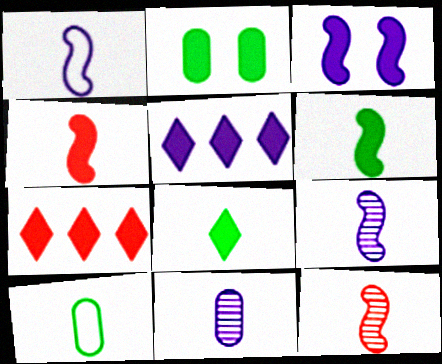[[1, 6, 12], 
[2, 4, 5]]